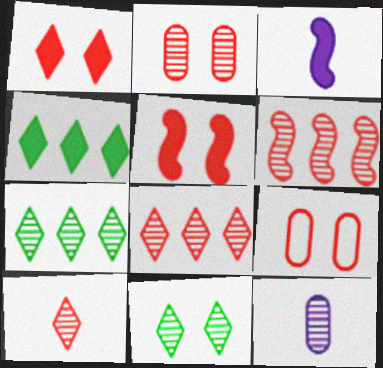[[2, 6, 10], 
[3, 7, 9], 
[6, 11, 12]]